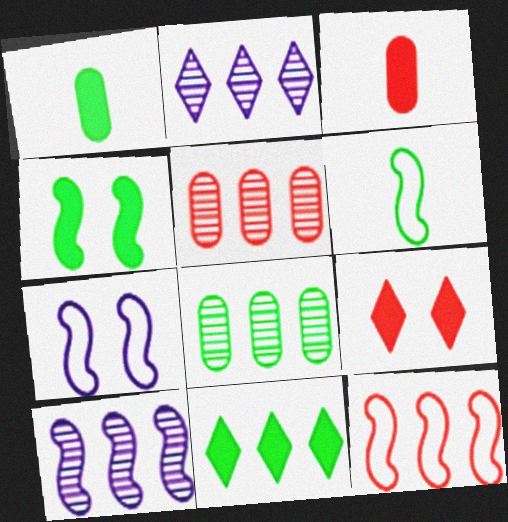[[1, 4, 11], 
[6, 7, 12]]